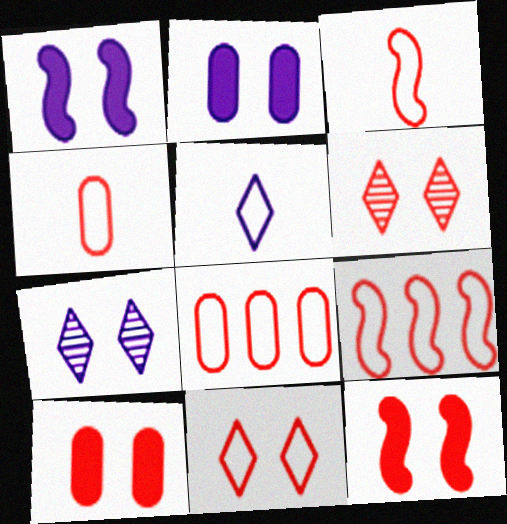[[3, 8, 11], 
[4, 9, 11]]